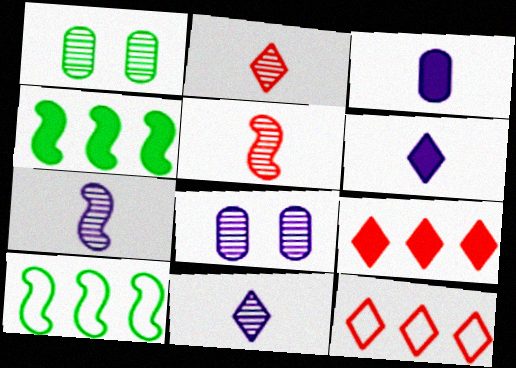[]